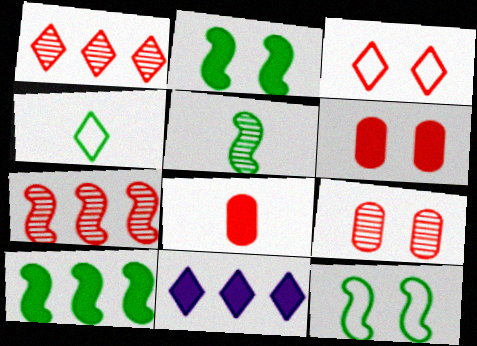[[2, 8, 11], 
[3, 7, 8], 
[5, 10, 12]]